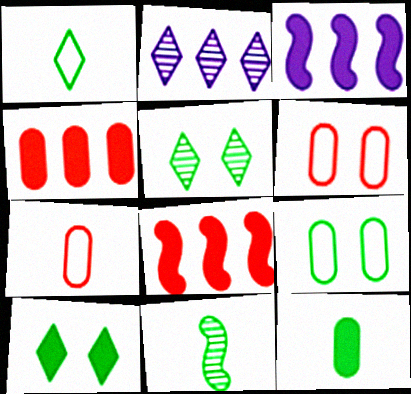[[1, 11, 12], 
[3, 5, 7]]